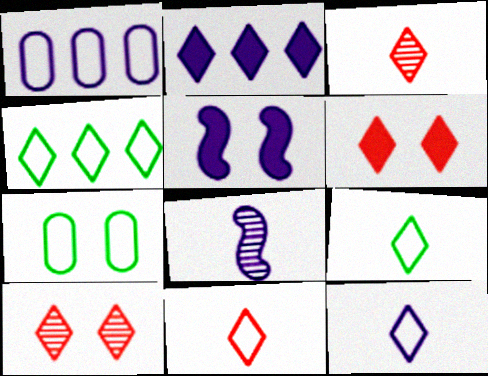[[2, 9, 10], 
[5, 7, 10], 
[9, 11, 12]]